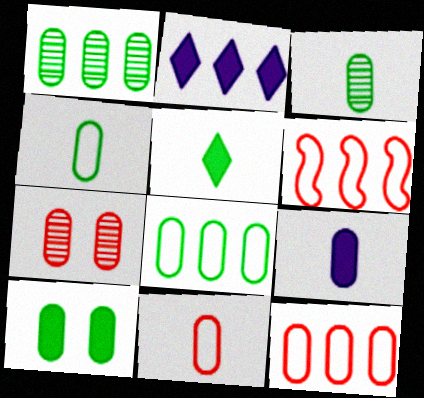[[1, 2, 6], 
[1, 4, 10], 
[3, 8, 10], 
[3, 9, 11], 
[7, 8, 9]]